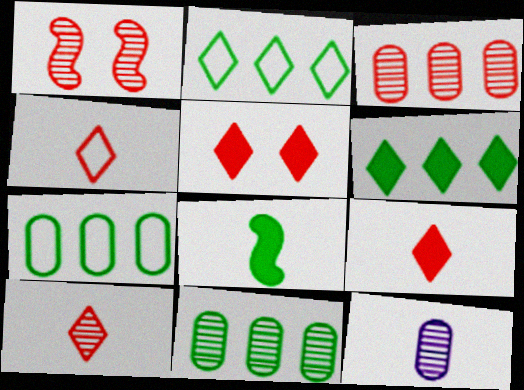[[1, 3, 10], 
[4, 8, 12], 
[4, 9, 10]]